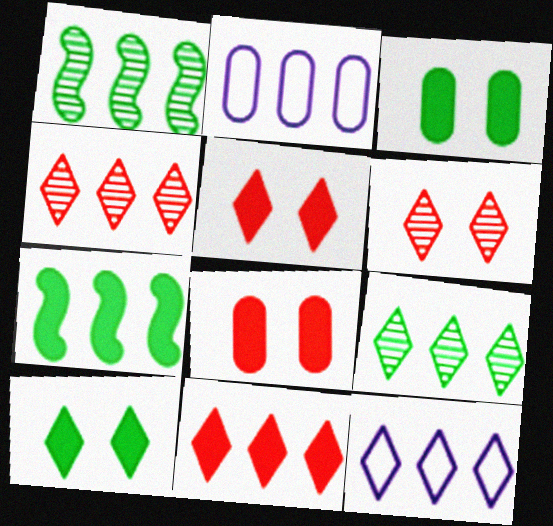[[1, 2, 11], 
[2, 4, 7], 
[9, 11, 12]]